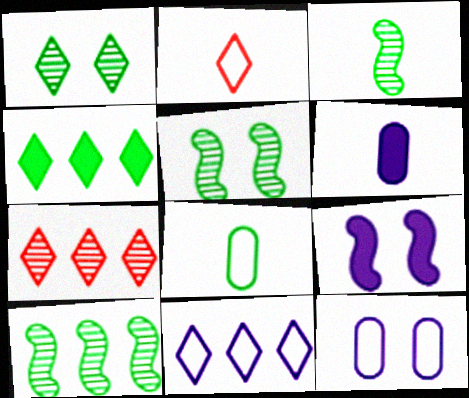[[2, 3, 6], 
[3, 5, 10], 
[4, 5, 8], 
[4, 7, 11], 
[7, 8, 9]]